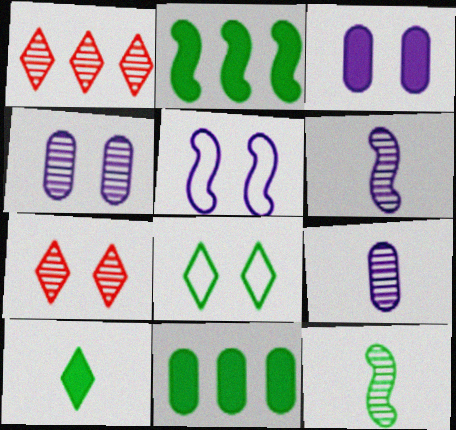[[1, 4, 12], 
[8, 11, 12]]